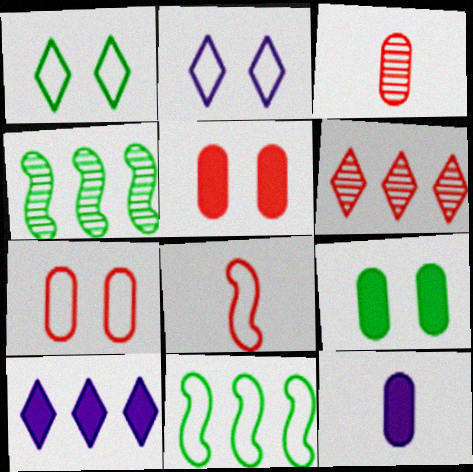[[5, 6, 8]]